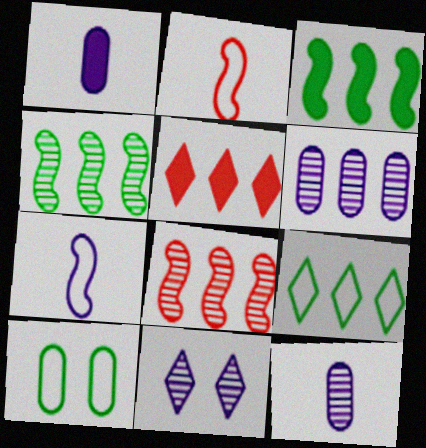[]